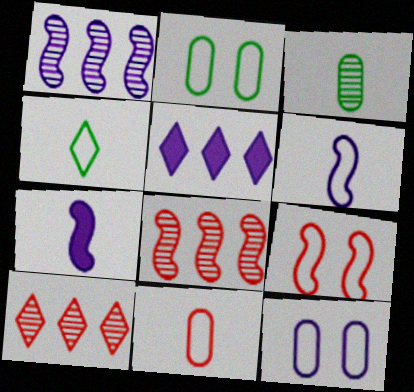[[2, 7, 10], 
[3, 5, 9], 
[4, 6, 11]]